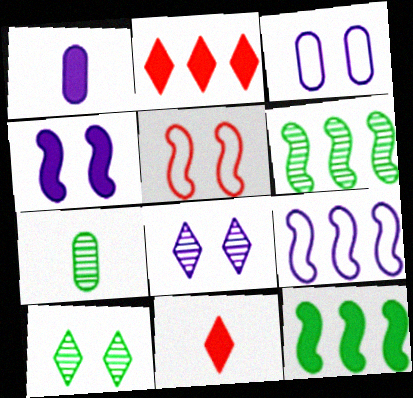[[1, 8, 9], 
[3, 4, 8], 
[3, 6, 11], 
[6, 7, 10]]